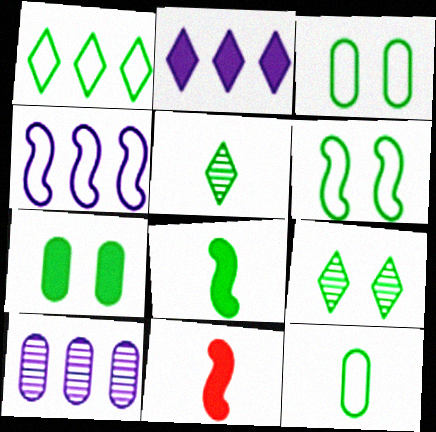[[1, 6, 12], 
[2, 4, 10], 
[2, 7, 11], 
[5, 8, 12], 
[6, 7, 9]]